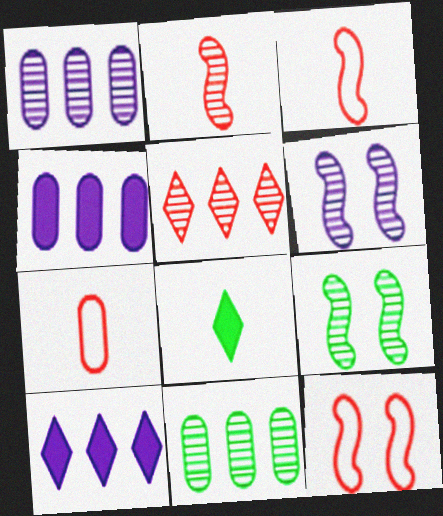[[1, 8, 12], 
[7, 9, 10]]